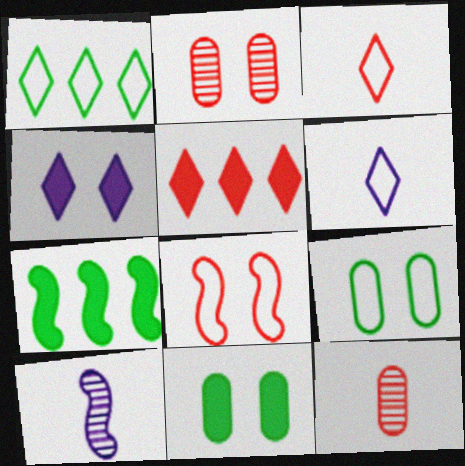[[2, 6, 7], 
[5, 8, 12], 
[5, 9, 10], 
[7, 8, 10]]